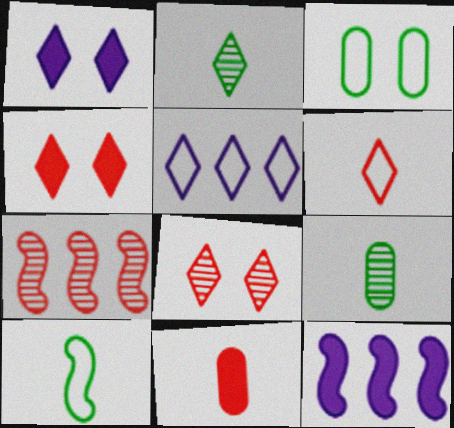[[2, 4, 5]]